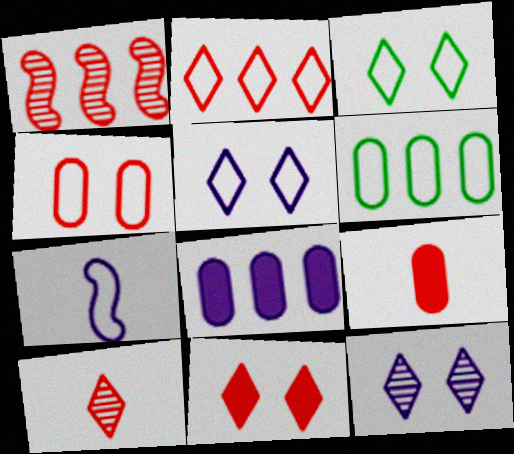[[2, 10, 11], 
[3, 11, 12], 
[7, 8, 12]]